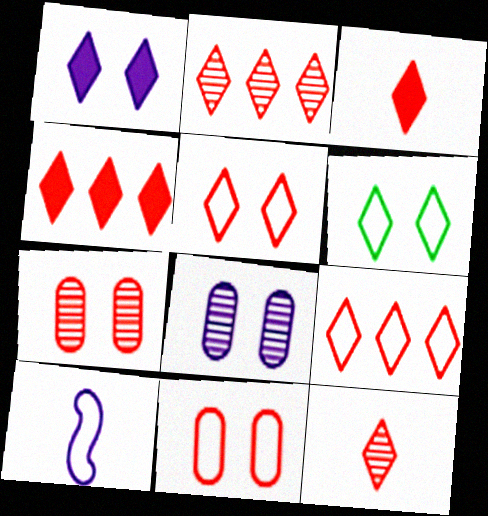[[2, 3, 5], 
[2, 4, 9], 
[4, 5, 12]]